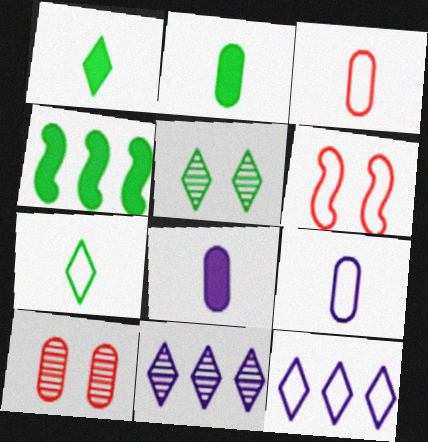[[2, 6, 11]]